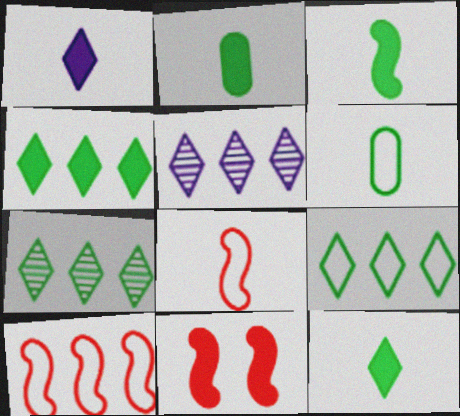[[2, 3, 12], 
[4, 7, 9], 
[5, 6, 11]]